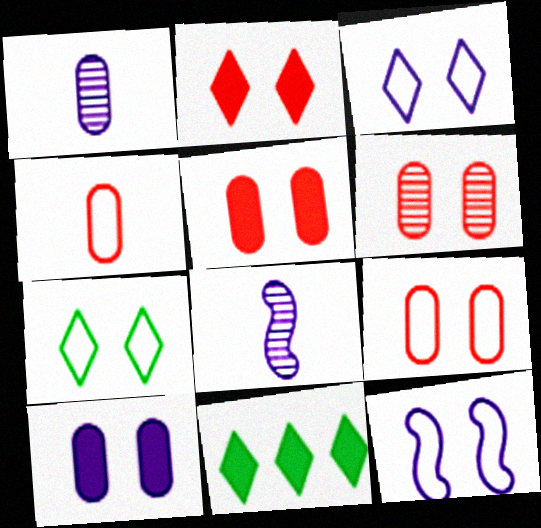[[5, 6, 9], 
[7, 9, 12], 
[8, 9, 11]]